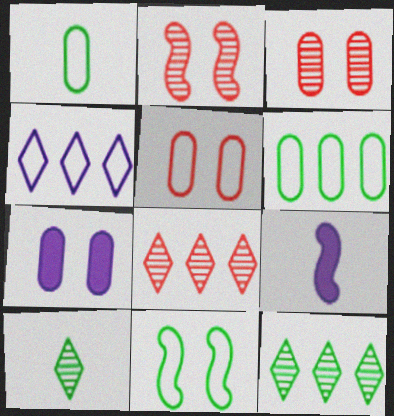[[5, 9, 12]]